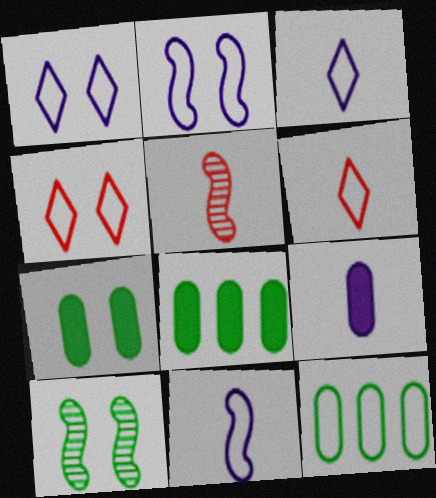[[1, 5, 8], 
[2, 6, 12], 
[4, 11, 12]]